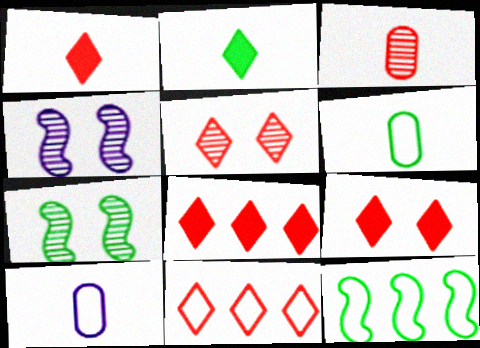[[1, 5, 11], 
[1, 8, 9], 
[4, 6, 8], 
[7, 8, 10]]